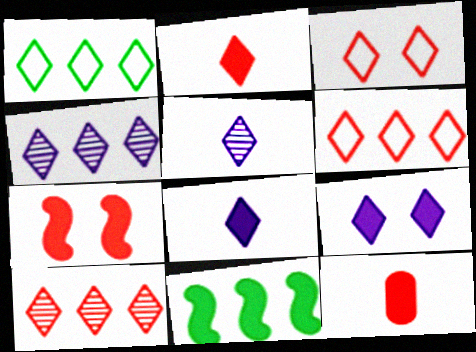[[2, 3, 10], 
[9, 11, 12]]